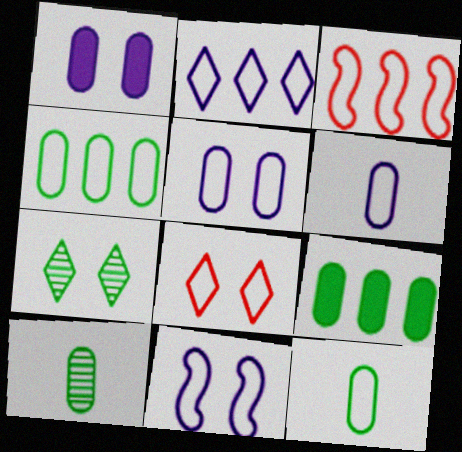[[2, 3, 4], 
[2, 6, 11]]